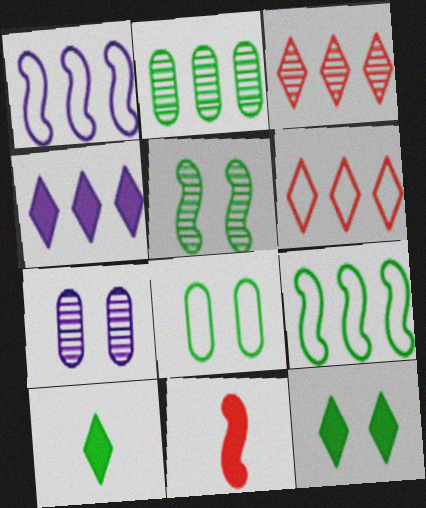[[1, 5, 11], 
[5, 8, 12]]